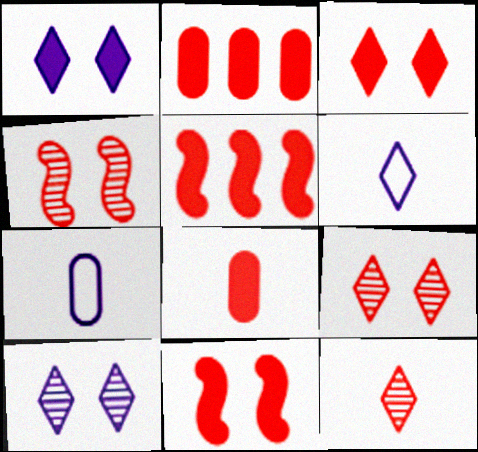[[3, 5, 8]]